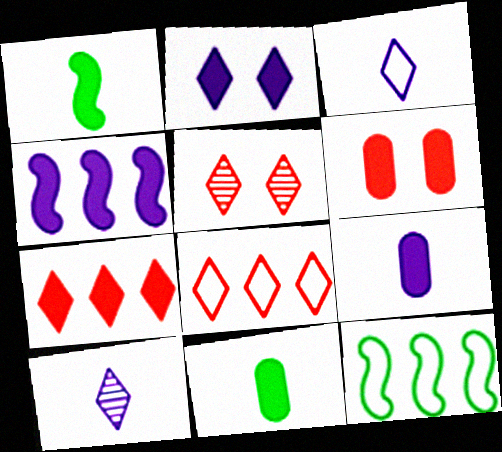[[2, 4, 9], 
[5, 9, 12], 
[6, 10, 12]]